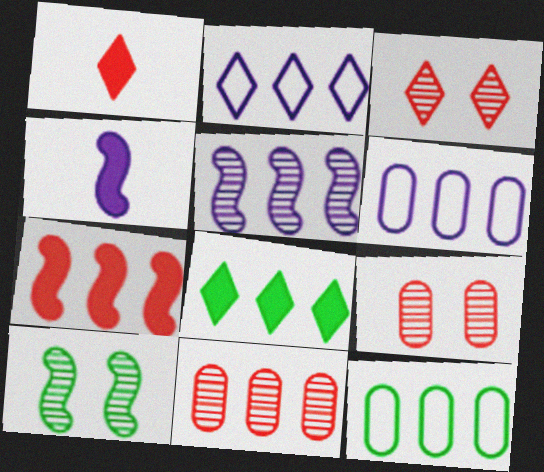[[1, 6, 10], 
[3, 4, 12]]